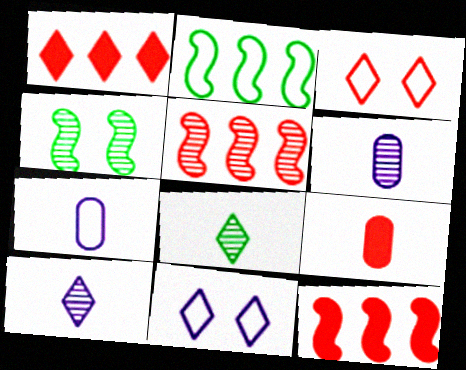[[1, 4, 7], 
[1, 8, 11], 
[2, 3, 7], 
[3, 5, 9]]